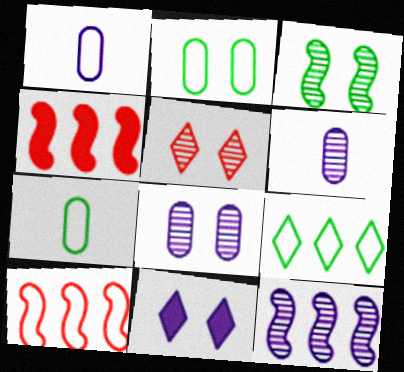[[1, 11, 12], 
[3, 5, 8]]